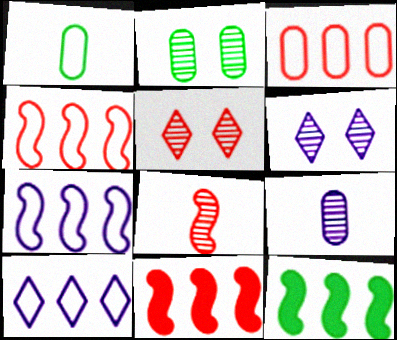[[1, 6, 11]]